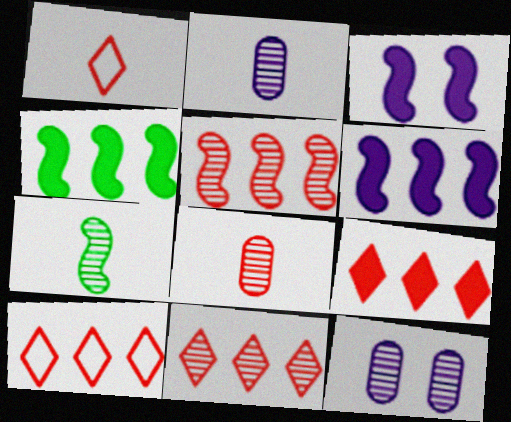[[1, 4, 12], 
[7, 11, 12], 
[9, 10, 11]]